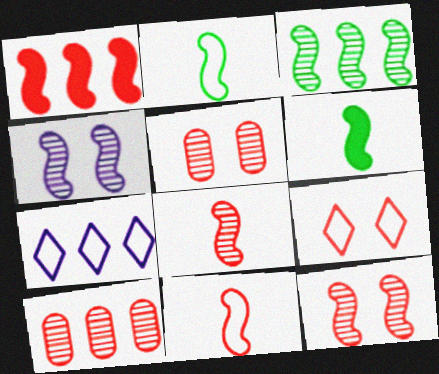[[1, 2, 4], 
[1, 11, 12], 
[3, 4, 8], 
[5, 6, 7]]